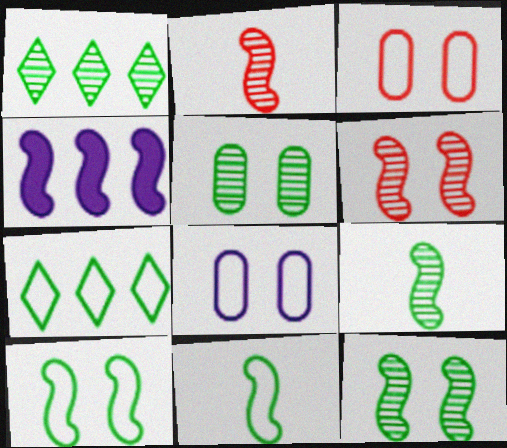[[1, 5, 9], 
[2, 4, 10], 
[4, 6, 11]]